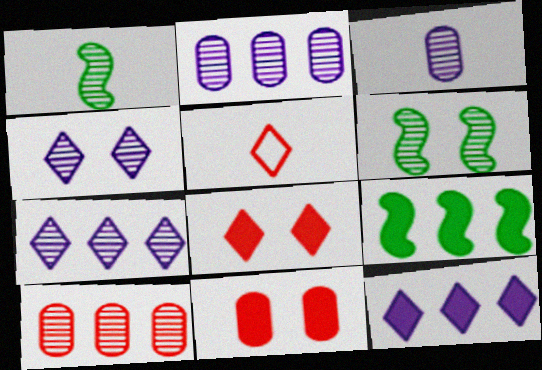[[1, 4, 10]]